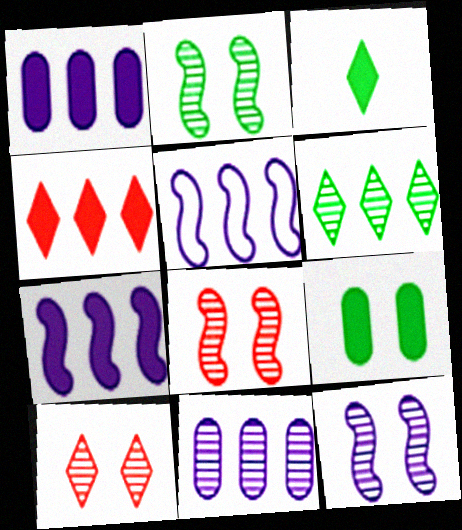[[2, 8, 12]]